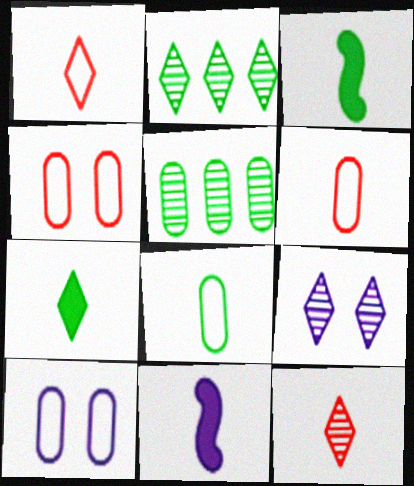[[2, 4, 11], 
[2, 9, 12], 
[8, 11, 12]]